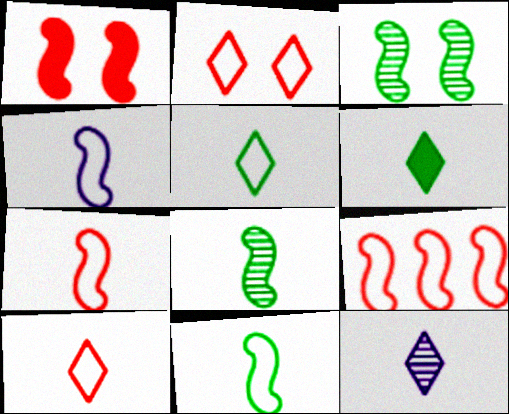[[4, 7, 11], 
[6, 10, 12]]